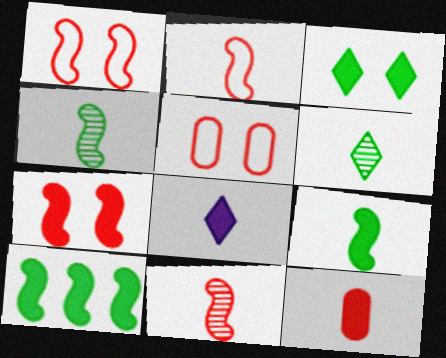[[8, 9, 12]]